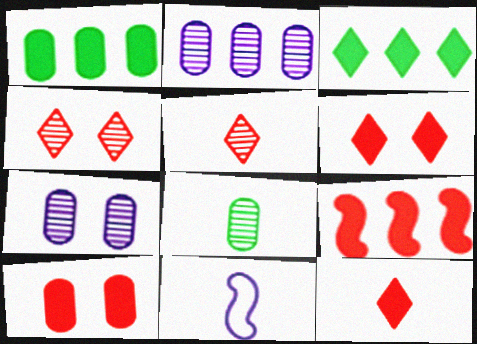[[1, 4, 11], 
[8, 11, 12], 
[9, 10, 12]]